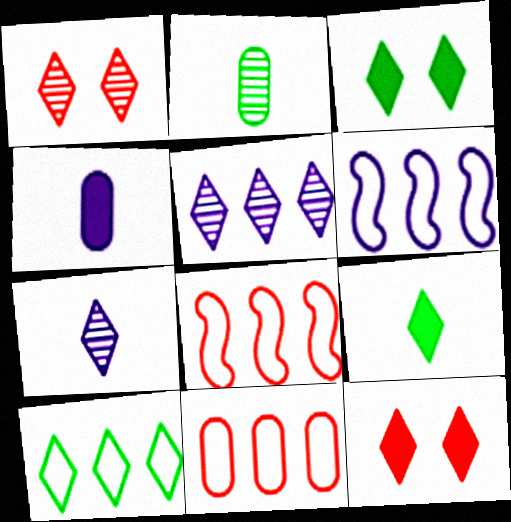[[2, 6, 12], 
[6, 10, 11], 
[7, 10, 12]]